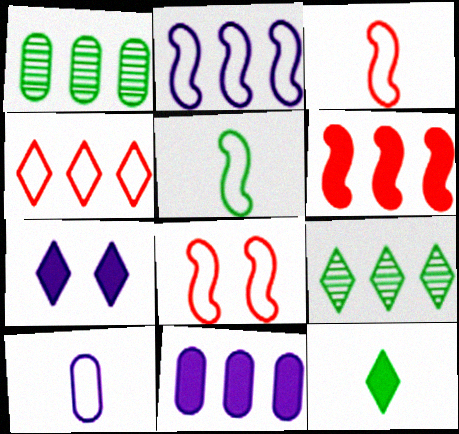[[1, 3, 7], 
[2, 5, 8]]